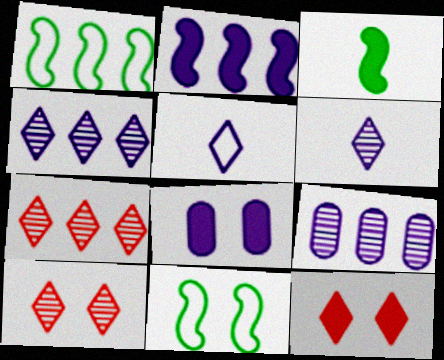[[8, 10, 11]]